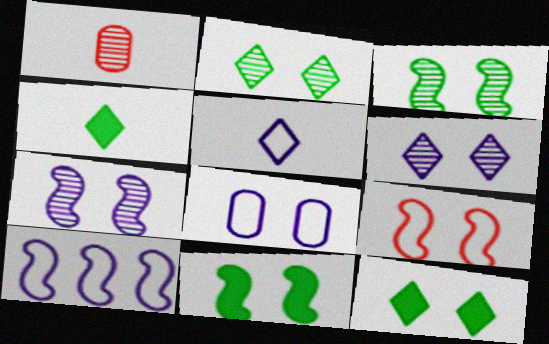[[1, 10, 12], 
[5, 8, 10], 
[7, 9, 11]]